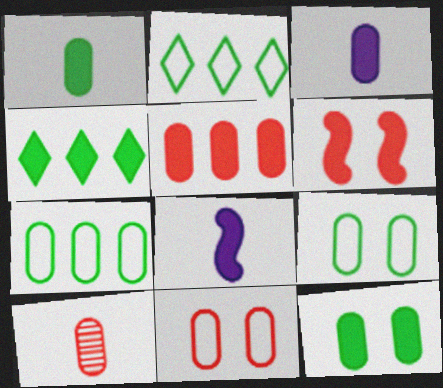[[3, 4, 6], 
[3, 5, 12], 
[5, 10, 11]]